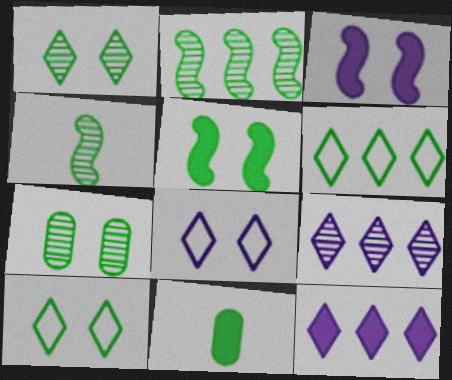[[2, 10, 11], 
[5, 7, 10]]